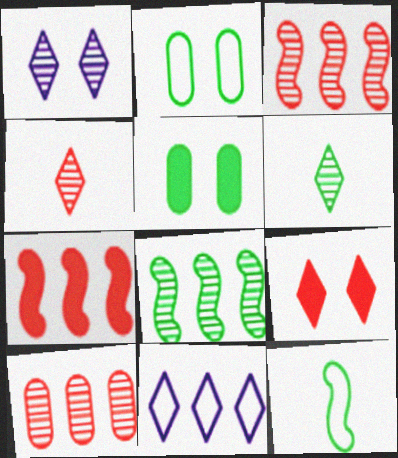[[6, 9, 11]]